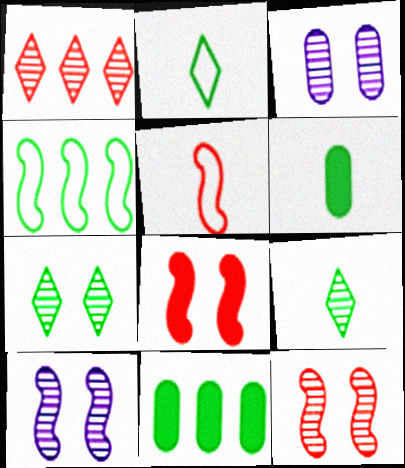[[3, 7, 12], 
[4, 6, 7]]